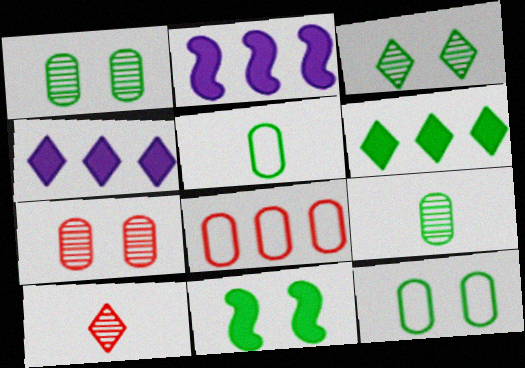[[2, 10, 12], 
[3, 11, 12]]